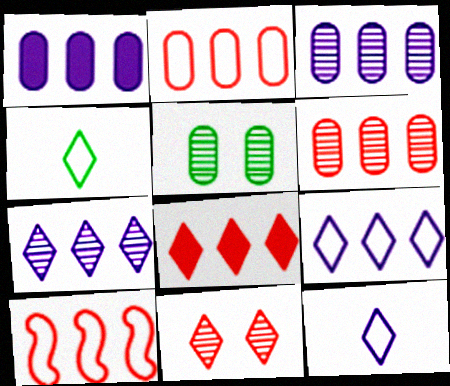[[6, 8, 10]]